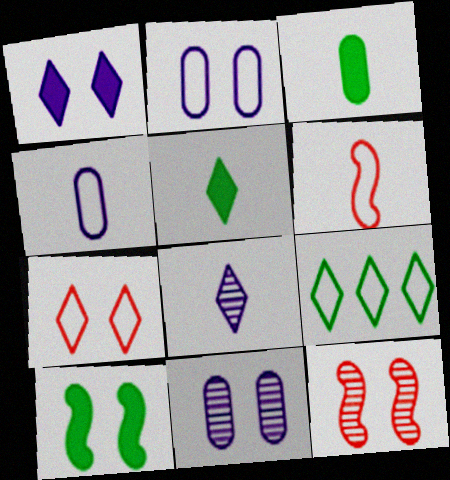[[2, 6, 9], 
[3, 6, 8], 
[7, 10, 11]]